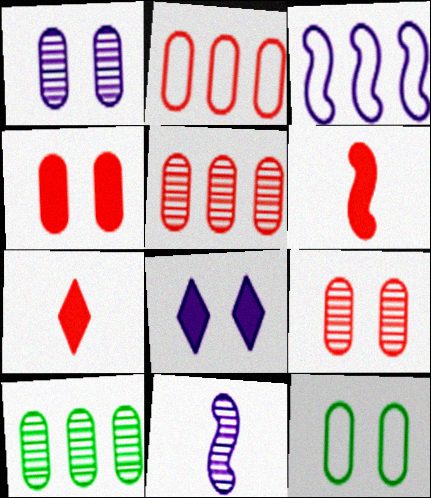[[1, 4, 12]]